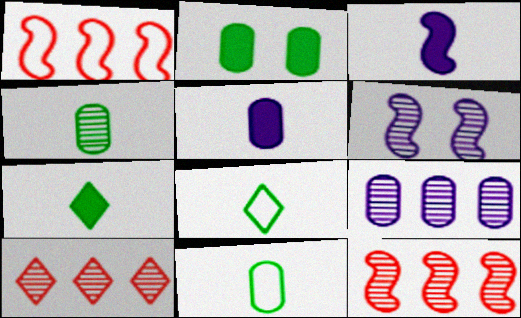[[4, 6, 10]]